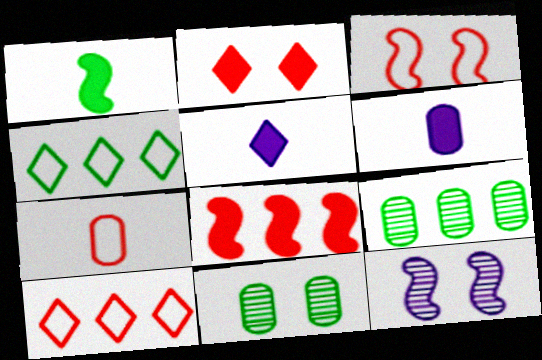[[1, 4, 11], 
[3, 5, 9], 
[3, 7, 10]]